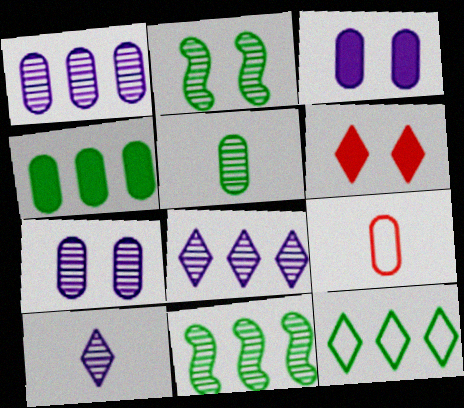[[4, 7, 9], 
[4, 11, 12], 
[6, 10, 12]]